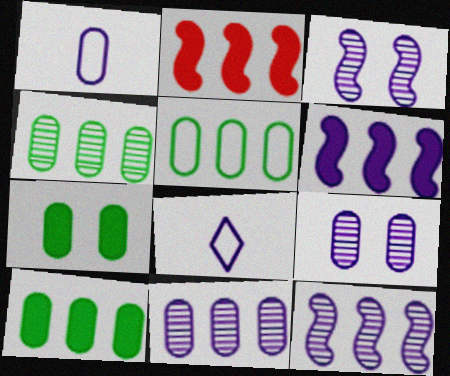[[4, 5, 10], 
[6, 8, 9]]